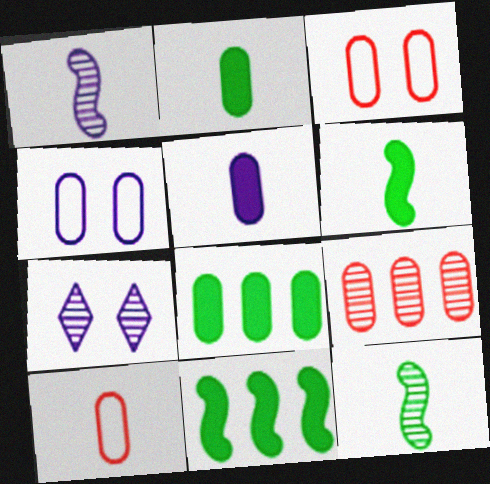[[2, 4, 9], 
[7, 9, 12], 
[7, 10, 11]]